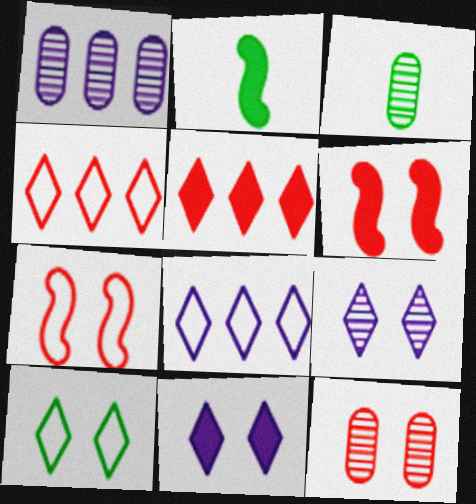[[1, 3, 12], 
[2, 8, 12], 
[3, 6, 8]]